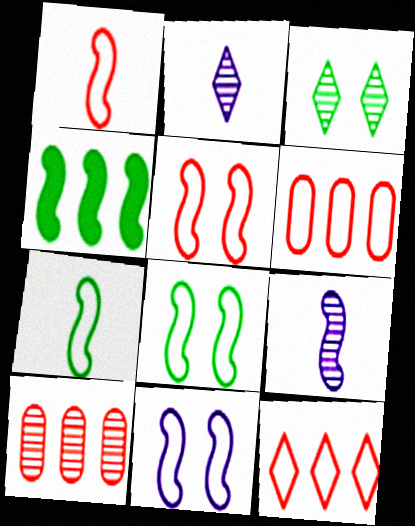[[3, 9, 10], 
[4, 5, 9], 
[5, 8, 11]]